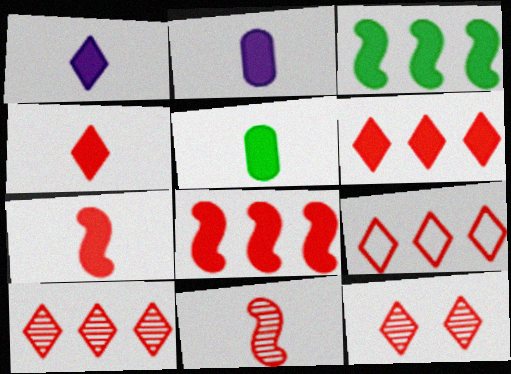[[1, 5, 7], 
[4, 9, 12], 
[6, 9, 10]]